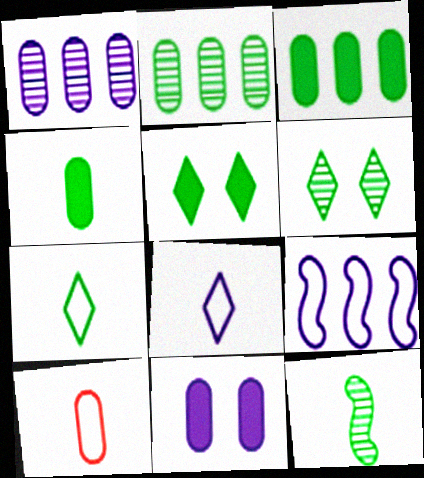[[2, 6, 12], 
[2, 10, 11], 
[4, 7, 12]]